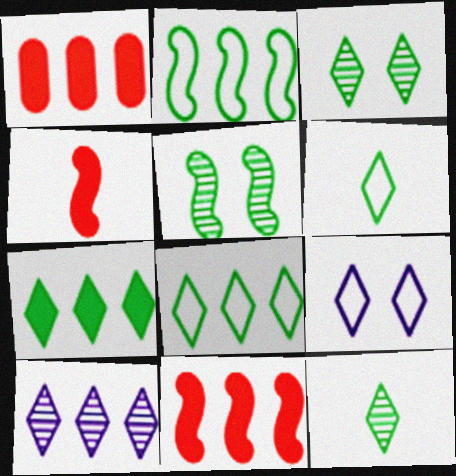[[1, 2, 10], 
[3, 6, 7]]